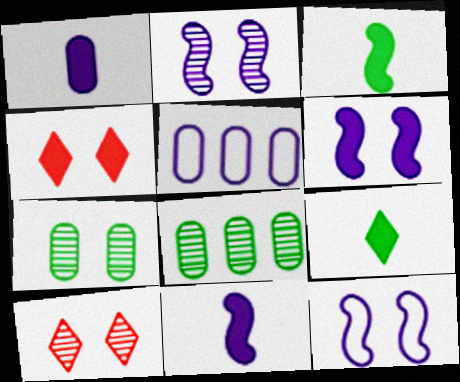[[2, 6, 12], 
[2, 7, 10], 
[3, 5, 10], 
[4, 7, 12]]